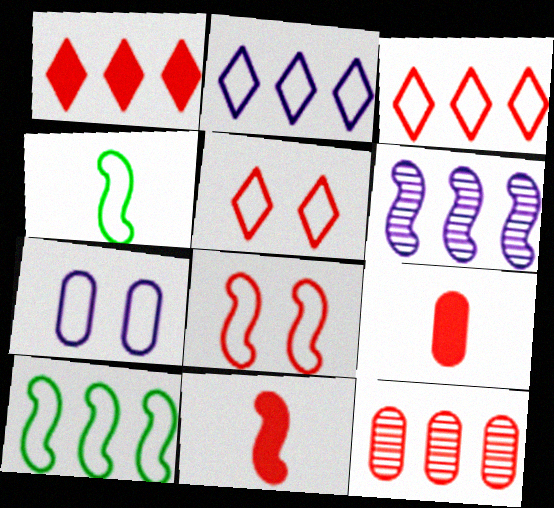[[3, 4, 7], 
[5, 11, 12]]